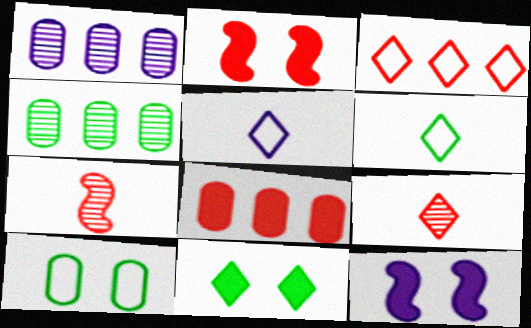[[1, 2, 6], 
[1, 5, 12], 
[2, 4, 5]]